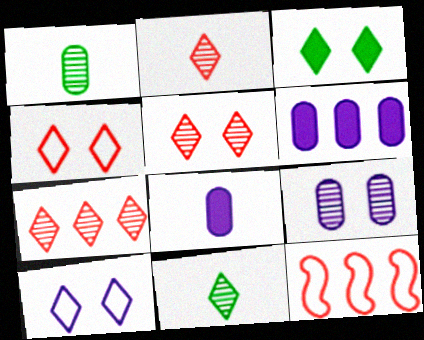[[2, 5, 7], 
[3, 5, 10]]